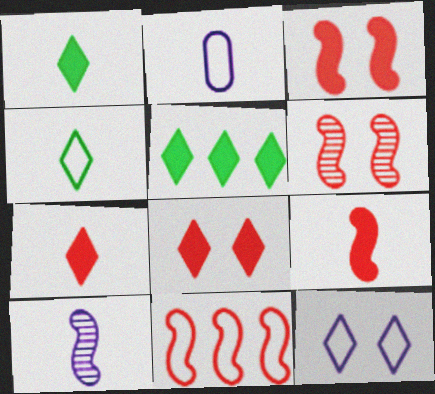[[2, 5, 6], 
[6, 9, 11]]